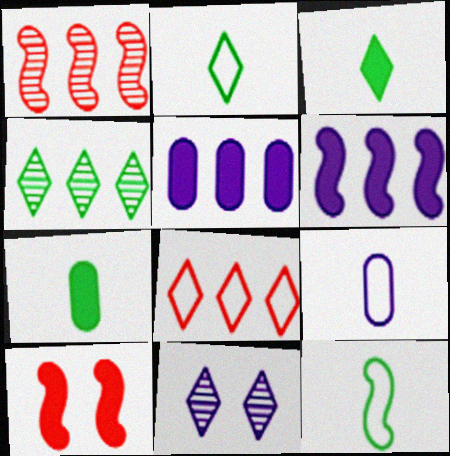[[3, 5, 10], 
[3, 8, 11], 
[4, 9, 10], 
[6, 9, 11]]